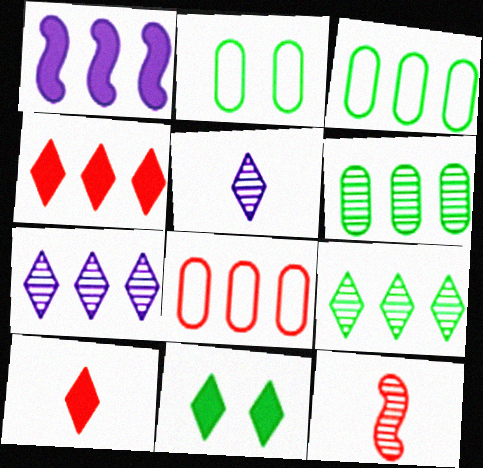[[1, 8, 9]]